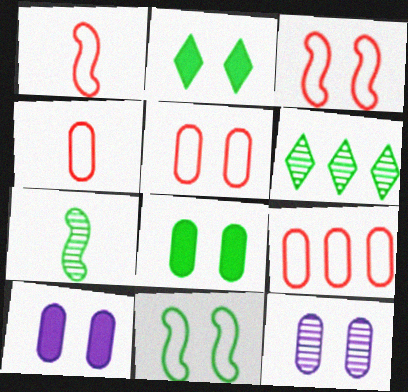[[1, 6, 10], 
[2, 3, 12], 
[4, 5, 9], 
[5, 8, 12]]